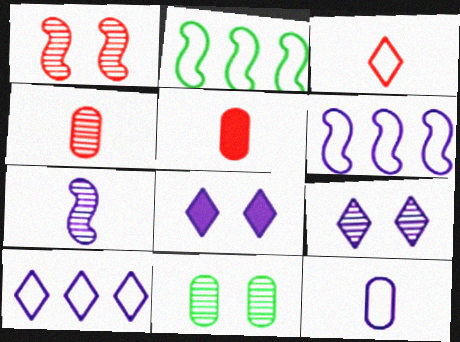[[1, 9, 11], 
[2, 4, 8], 
[2, 5, 9]]